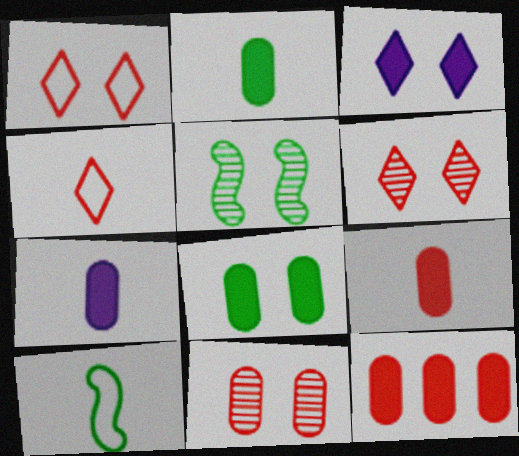[[2, 7, 9], 
[7, 8, 12]]